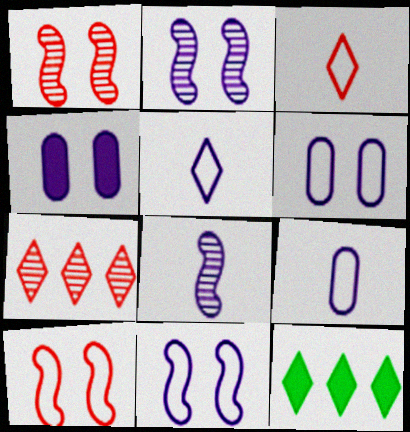[[1, 9, 12]]